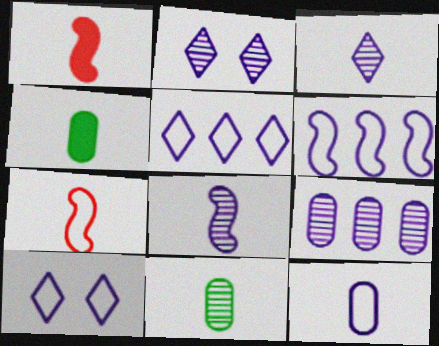[[2, 8, 9], 
[3, 4, 7], 
[6, 10, 12]]